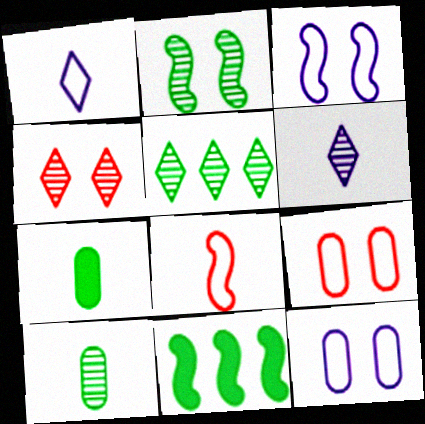[[2, 5, 10], 
[4, 5, 6], 
[6, 7, 8], 
[6, 9, 11]]